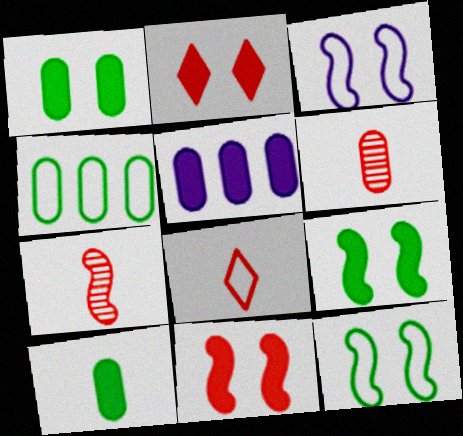[[3, 4, 8]]